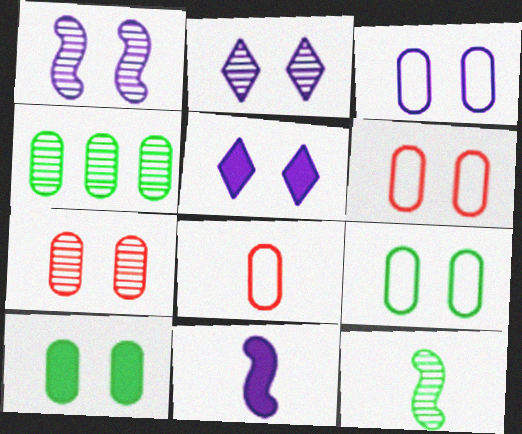[[1, 3, 5], 
[3, 6, 9], 
[3, 7, 10]]